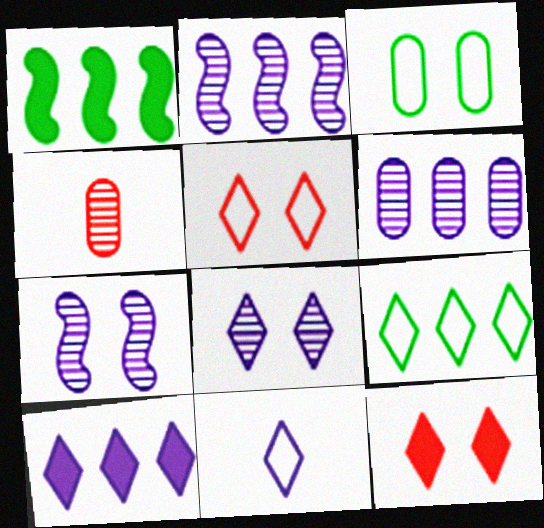[[3, 7, 12], 
[5, 9, 11], 
[8, 10, 11]]